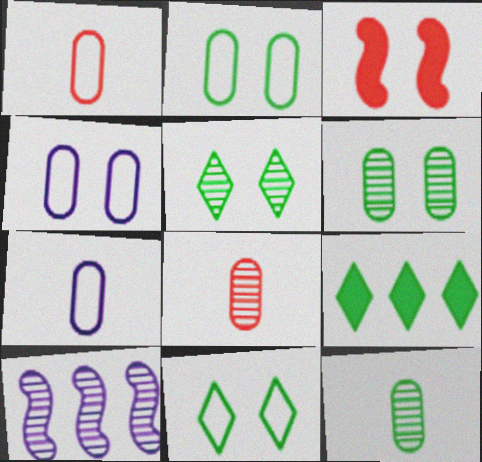[[3, 4, 5], 
[5, 8, 10]]